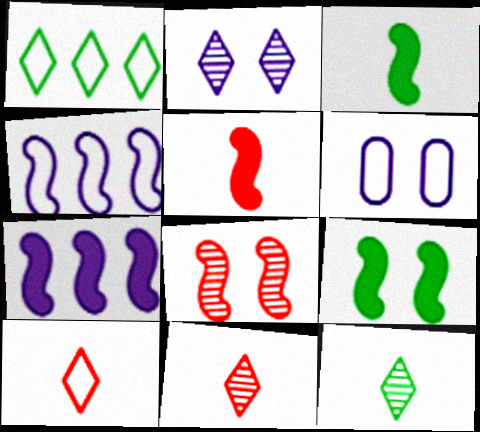[[3, 4, 8], 
[5, 7, 9]]